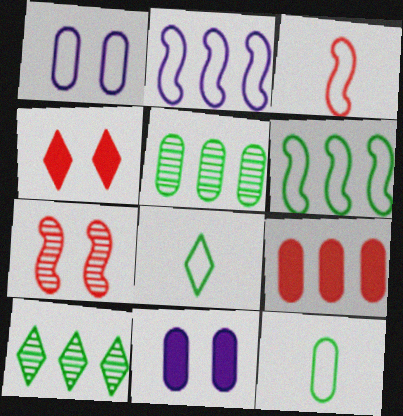[[2, 9, 10], 
[3, 10, 11]]